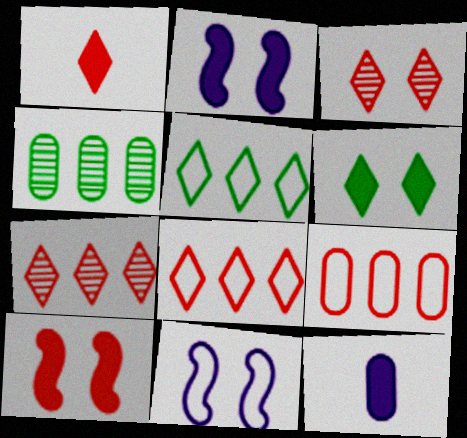[[1, 3, 8], 
[1, 4, 11]]